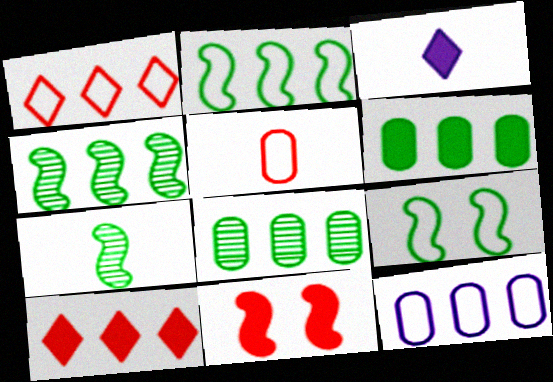[[1, 2, 12], 
[3, 5, 7], 
[3, 6, 11], 
[4, 10, 12]]